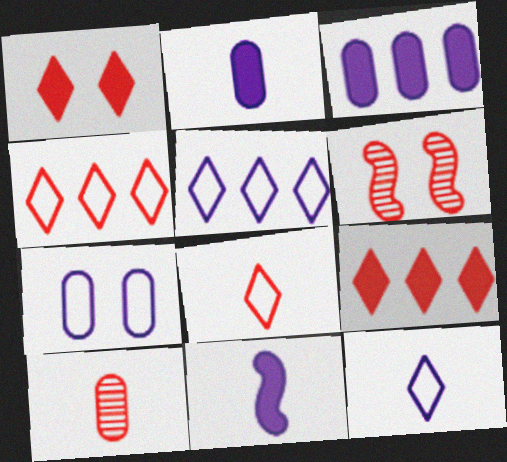[]